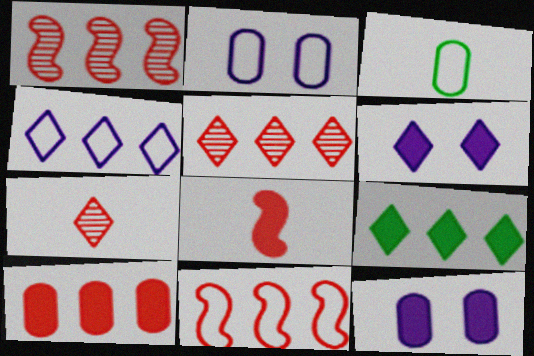[[1, 3, 6], 
[4, 5, 9], 
[5, 10, 11], 
[8, 9, 12]]